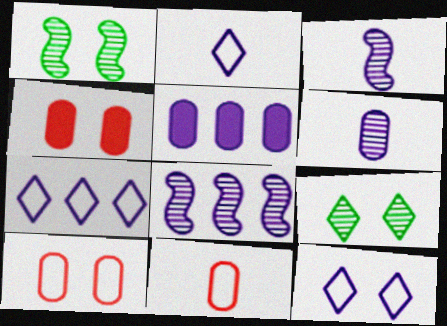[[1, 4, 12], 
[2, 7, 12], 
[3, 5, 12], 
[5, 7, 8]]